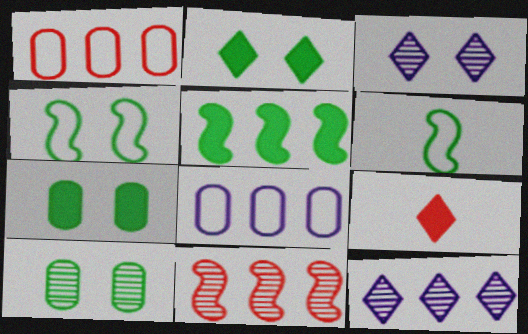[[1, 5, 12], 
[2, 4, 10]]